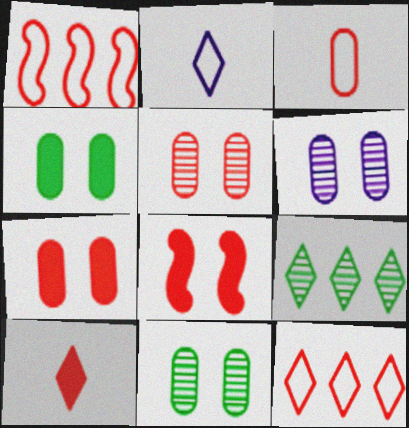[[1, 5, 10], 
[5, 6, 11]]